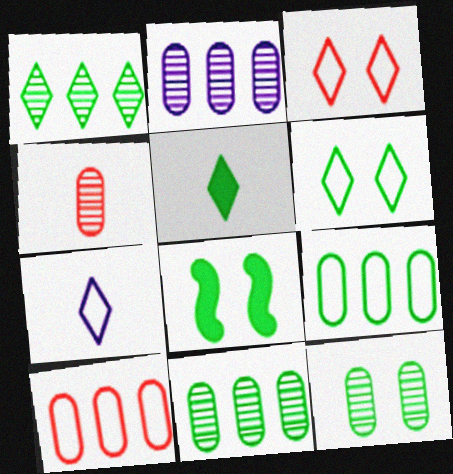[[1, 5, 6], 
[2, 4, 12], 
[6, 8, 12]]